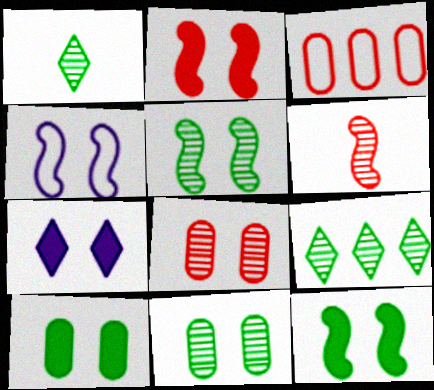[[2, 4, 5], 
[2, 7, 10]]